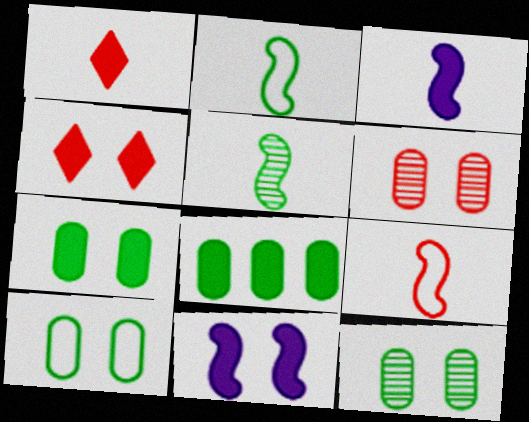[[1, 8, 11], 
[3, 4, 8], 
[3, 5, 9], 
[4, 7, 11], 
[7, 10, 12]]